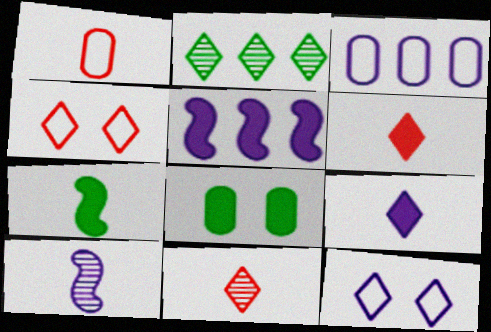[[2, 4, 9], 
[2, 6, 12], 
[5, 6, 8]]